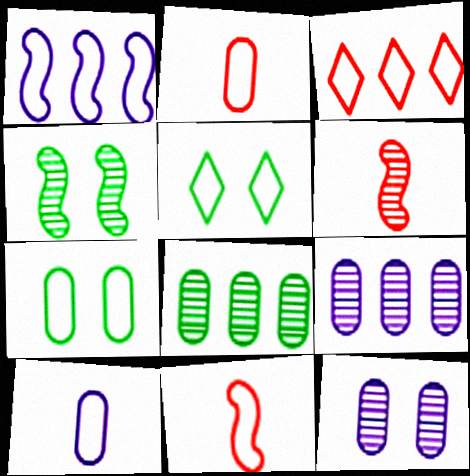[[1, 2, 5]]